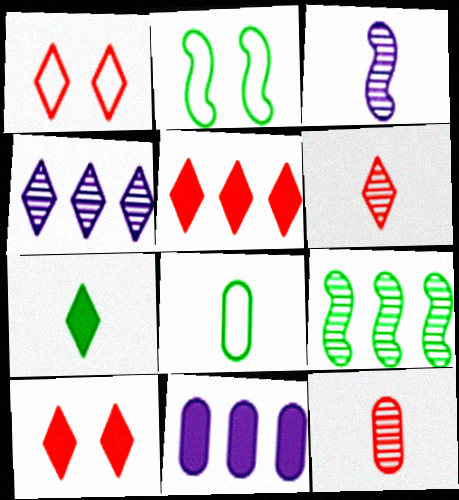[[1, 4, 7], 
[1, 5, 6], 
[2, 6, 11]]